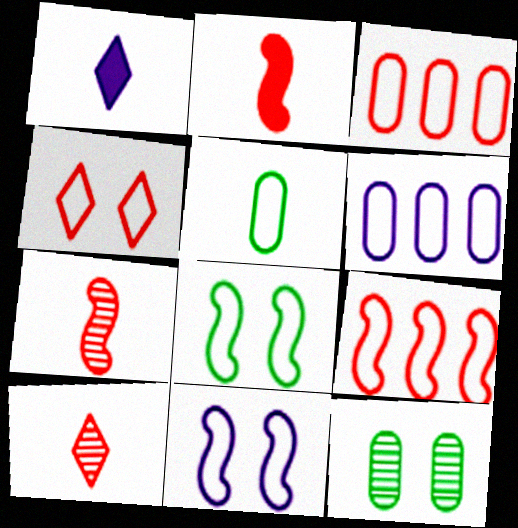[[1, 5, 7], 
[1, 9, 12]]